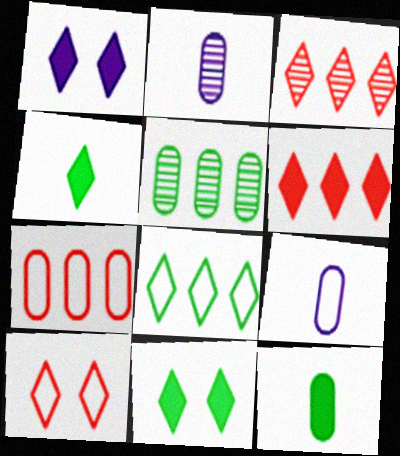[[1, 4, 6]]